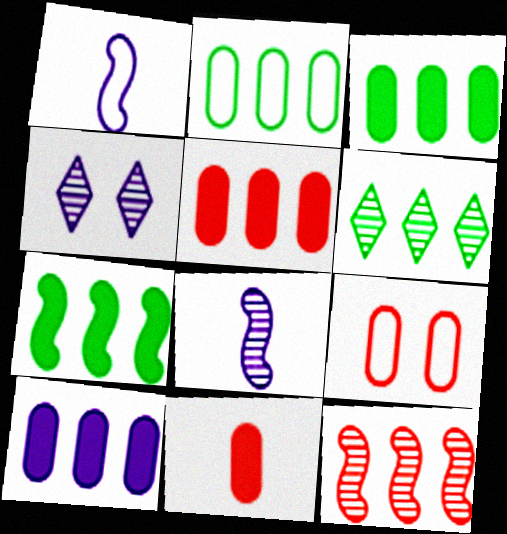[[1, 4, 10], 
[2, 6, 7], 
[3, 5, 10]]